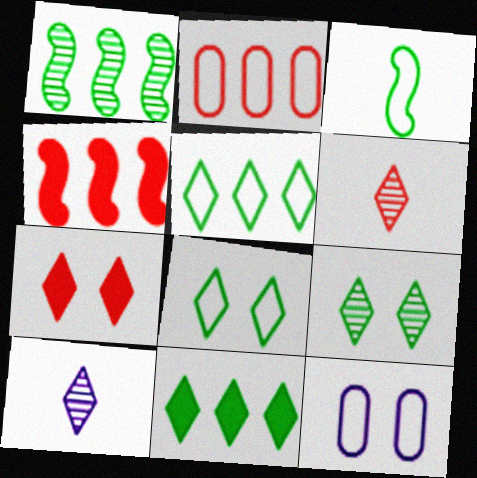[[5, 7, 10]]